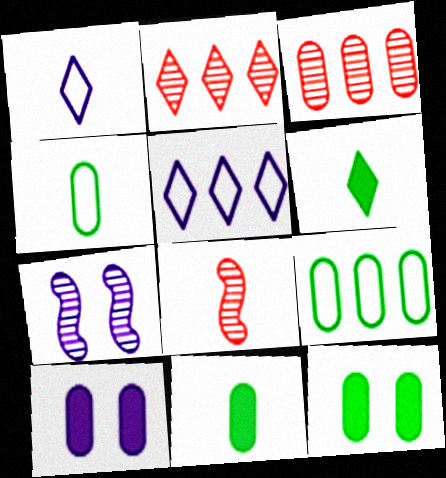[[1, 8, 11], 
[3, 4, 10], 
[5, 8, 12]]